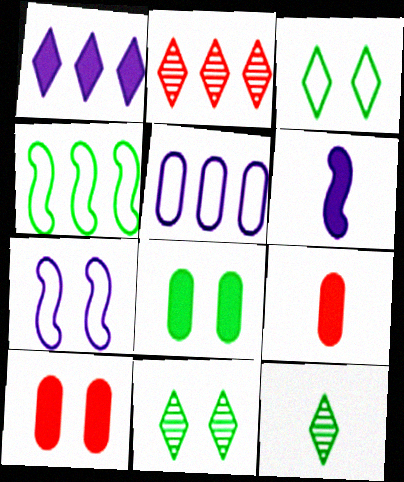[[4, 8, 12], 
[7, 10, 11]]